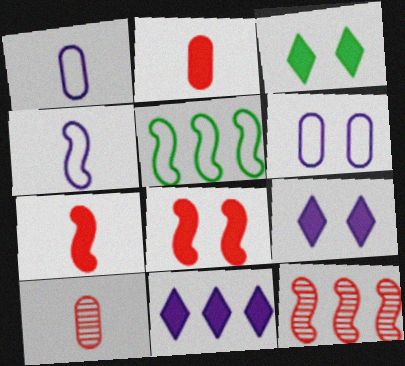[[1, 3, 12], 
[5, 9, 10]]